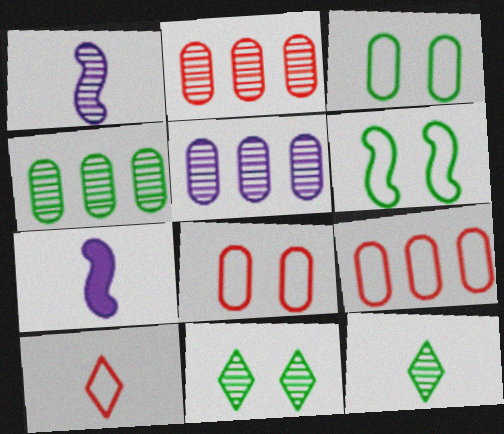[[1, 2, 11], 
[2, 4, 5], 
[7, 9, 11]]